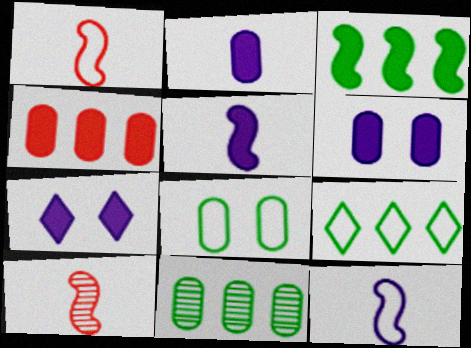[[1, 7, 11], 
[3, 9, 11], 
[6, 9, 10]]